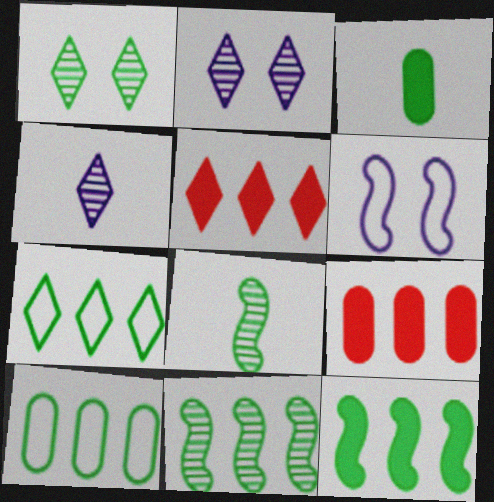[]